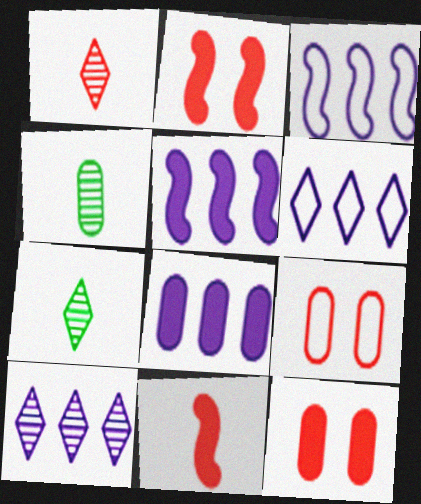[[2, 4, 6], 
[3, 7, 12], 
[3, 8, 10], 
[4, 8, 9], 
[5, 7, 9]]